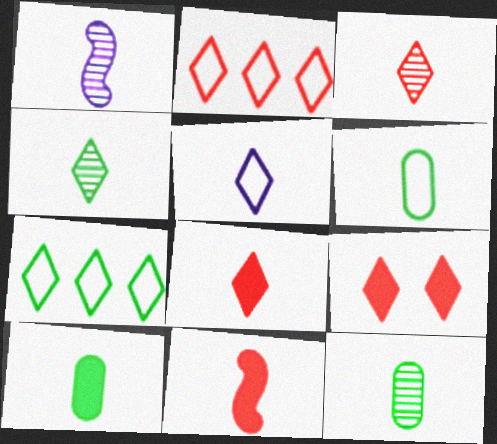[[1, 3, 12], 
[1, 6, 8], 
[2, 3, 9], 
[4, 5, 8], 
[5, 11, 12], 
[6, 10, 12]]